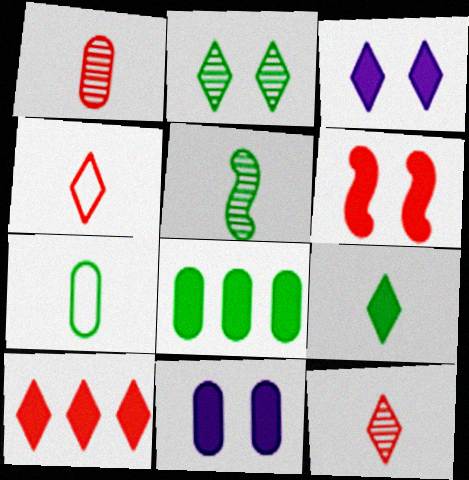[[3, 9, 10], 
[5, 7, 9]]